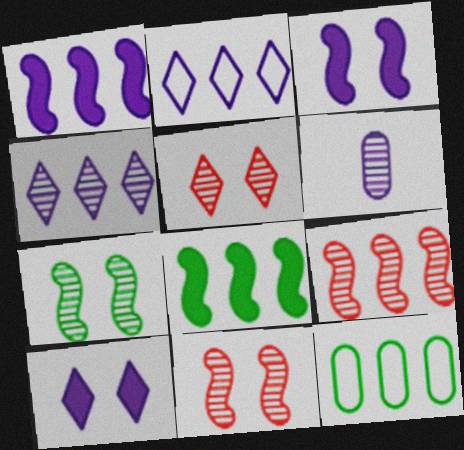[[2, 3, 6]]